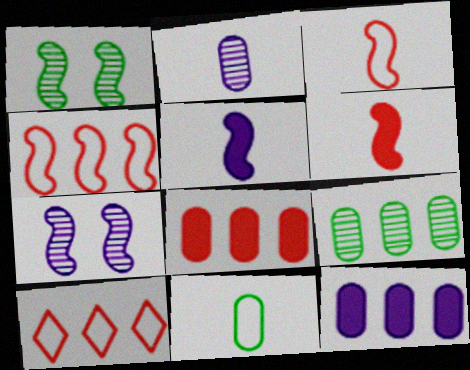[[1, 4, 5]]